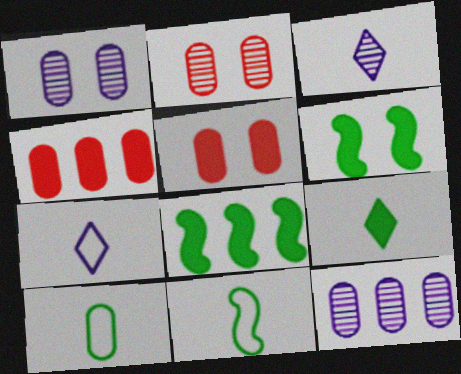[[1, 4, 10], 
[2, 7, 8], 
[5, 10, 12]]